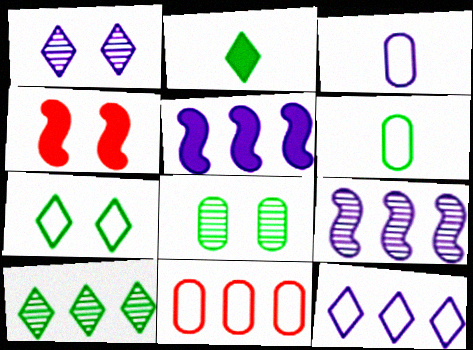[[1, 3, 5], 
[2, 7, 10], 
[3, 4, 10], 
[5, 10, 11]]